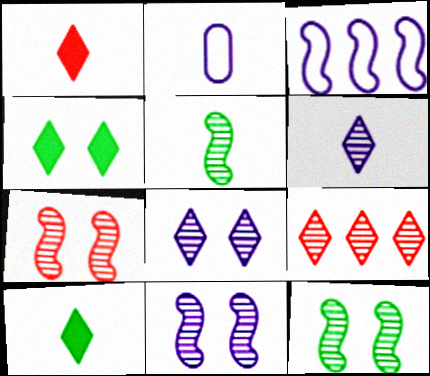[[1, 2, 5], 
[7, 11, 12]]